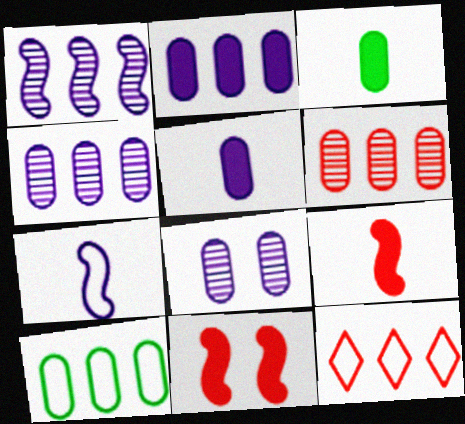[[2, 6, 10]]